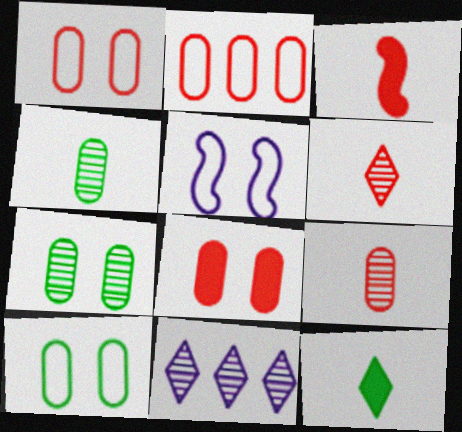[[2, 8, 9], 
[3, 10, 11]]